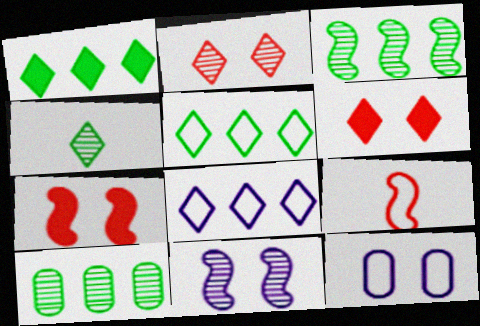[[4, 6, 8], 
[5, 9, 12]]